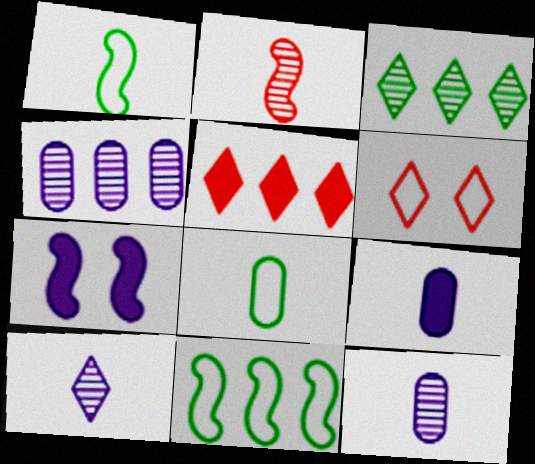[[2, 7, 11], 
[4, 5, 11]]